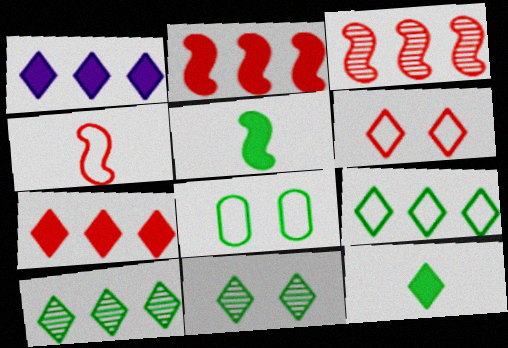[[5, 8, 10], 
[9, 11, 12]]